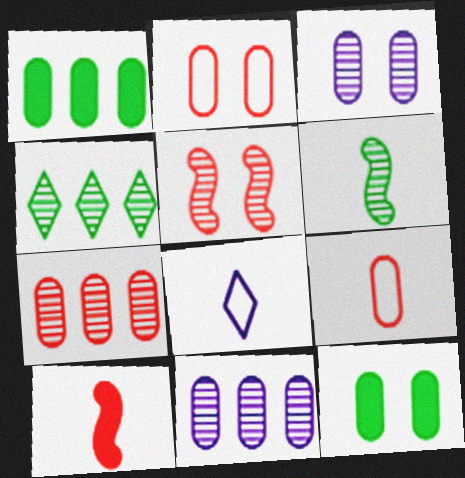[[1, 3, 9], 
[1, 5, 8], 
[2, 3, 12], 
[9, 11, 12]]